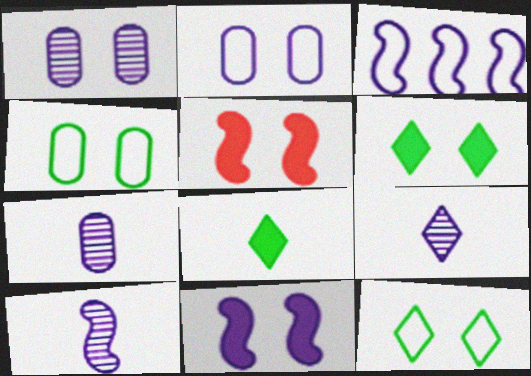[[1, 5, 12], 
[3, 10, 11], 
[7, 9, 10]]